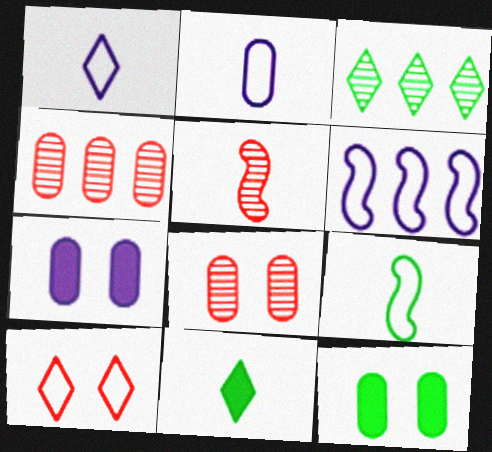[[2, 4, 12], 
[2, 5, 11], 
[3, 9, 12], 
[6, 8, 11]]